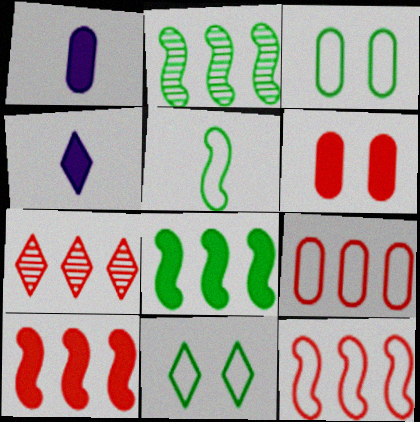[[4, 6, 8], 
[4, 7, 11], 
[7, 9, 10]]